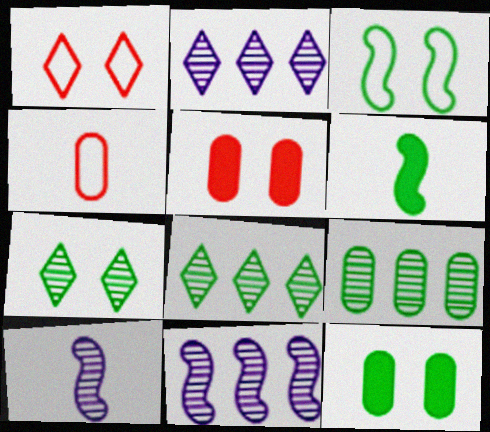[[3, 7, 12]]